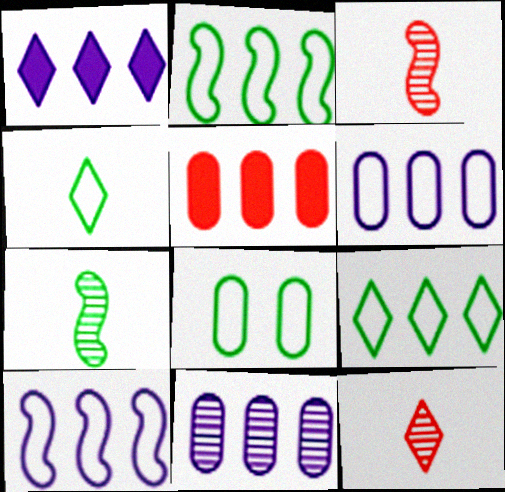[[1, 3, 8], 
[1, 10, 11], 
[2, 4, 8]]